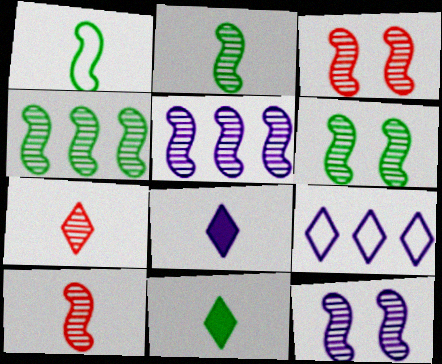[[2, 3, 5], 
[2, 4, 6], 
[3, 6, 12], 
[4, 10, 12], 
[5, 6, 10]]